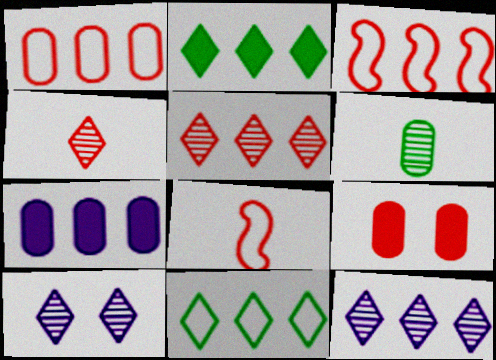[[3, 4, 9], 
[5, 8, 9]]